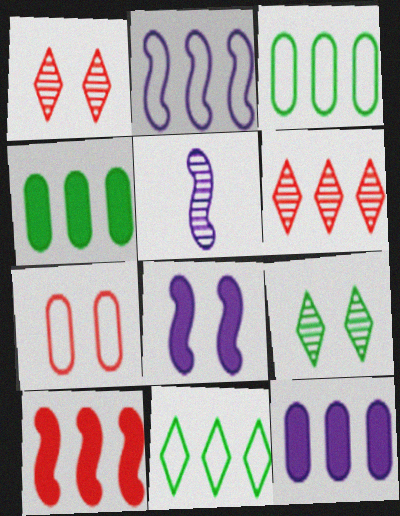[[2, 4, 6], 
[2, 5, 8], 
[7, 8, 9]]